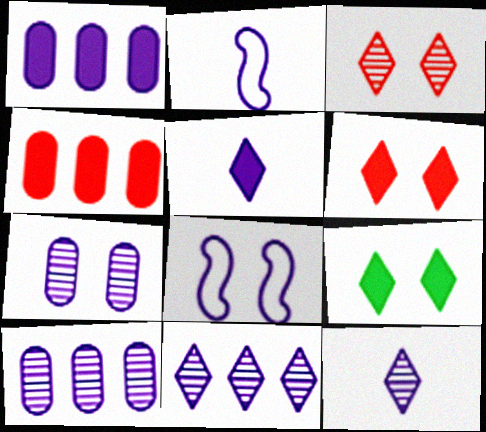[[1, 8, 12], 
[5, 8, 10]]